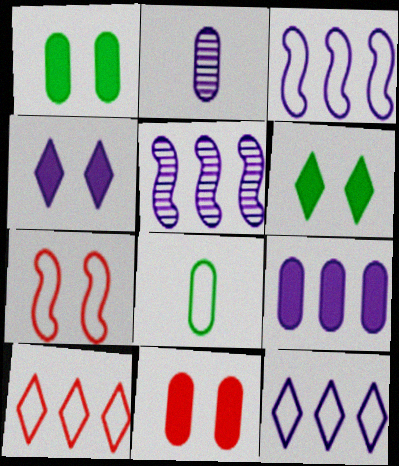[[2, 3, 4], 
[5, 9, 12], 
[7, 8, 12]]